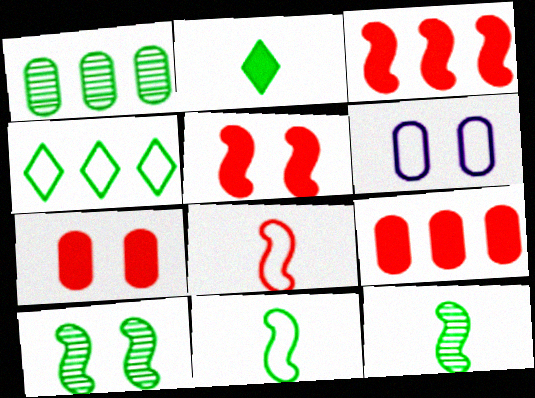[[4, 6, 8]]